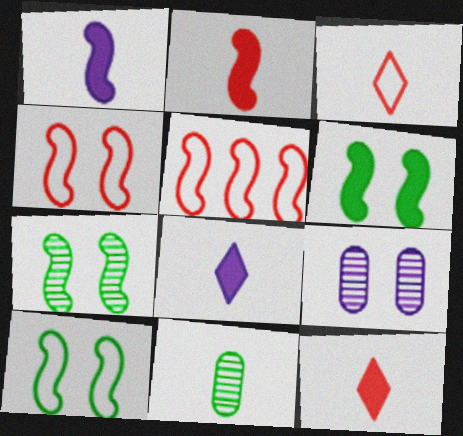[[1, 3, 11], 
[1, 5, 7], 
[6, 7, 10]]